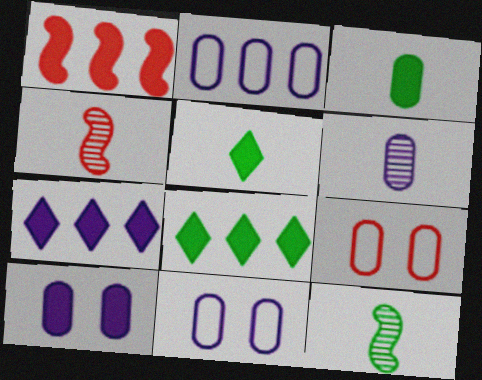[[1, 5, 10], 
[2, 6, 10], 
[4, 8, 11], 
[7, 9, 12]]